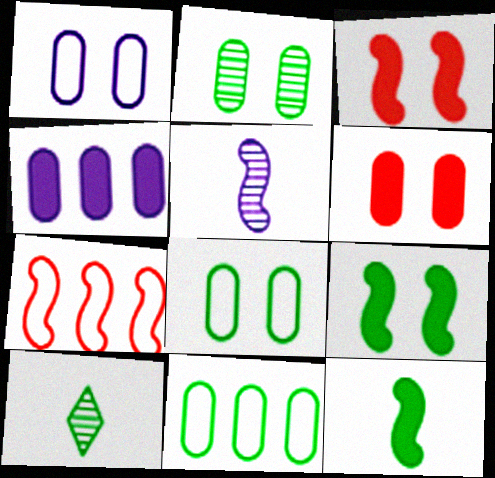[[1, 2, 6], 
[5, 7, 9], 
[9, 10, 11]]